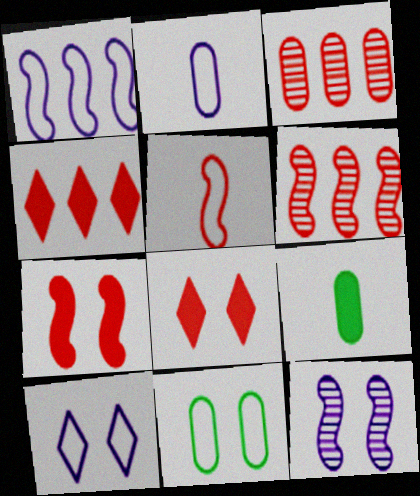[[1, 2, 10], 
[3, 5, 8], 
[5, 6, 7], 
[6, 9, 10], 
[8, 11, 12]]